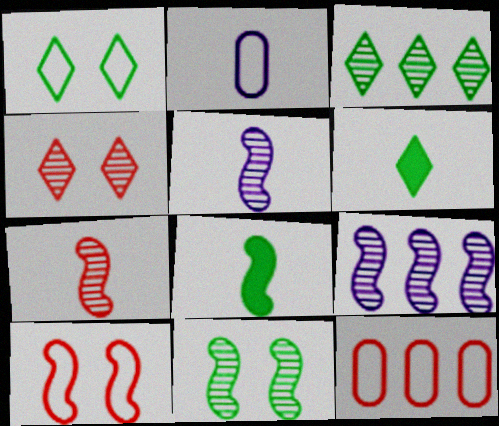[[1, 3, 6], 
[2, 6, 7], 
[7, 9, 11], 
[8, 9, 10]]